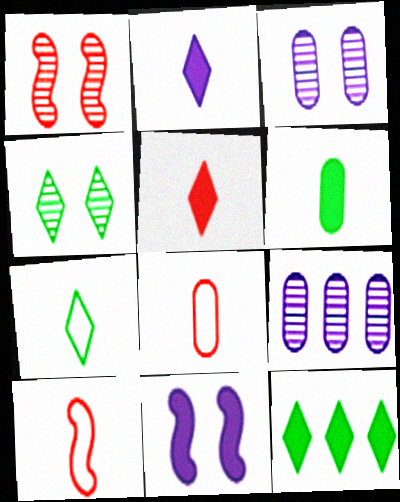[[1, 3, 4], 
[3, 10, 12], 
[4, 7, 12]]